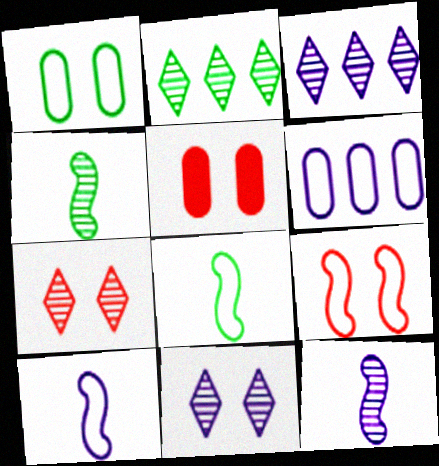[[2, 5, 10], 
[3, 5, 8], 
[5, 7, 9]]